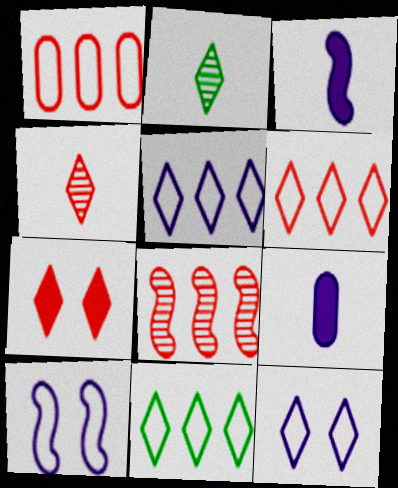[[2, 5, 7], 
[4, 6, 7], 
[5, 6, 11]]